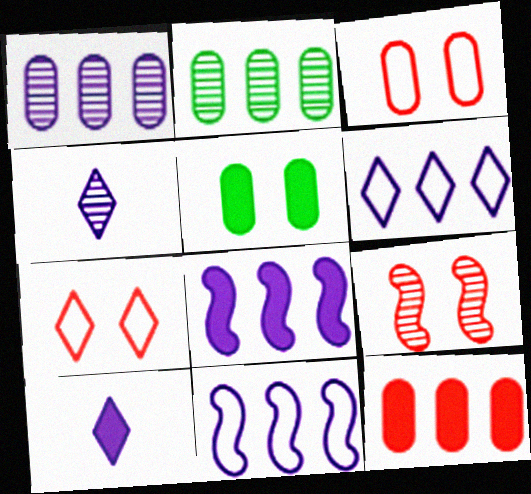[[1, 6, 8], 
[2, 4, 9]]